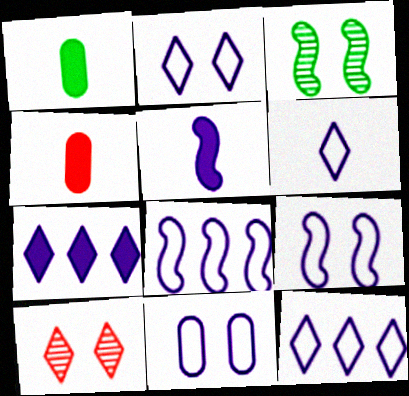[[1, 8, 10], 
[2, 6, 12], 
[2, 9, 11], 
[3, 4, 12], 
[6, 8, 11]]